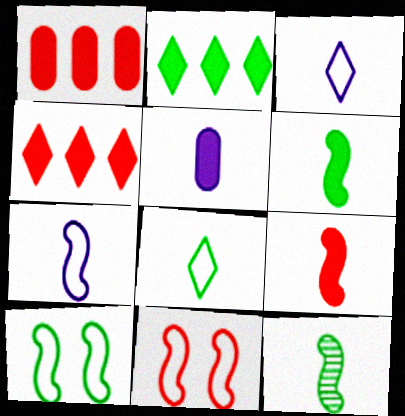[[7, 9, 12]]